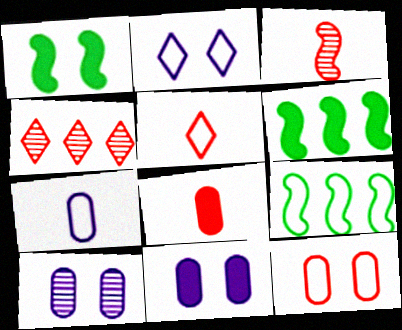[[1, 4, 7], 
[3, 5, 8], 
[5, 6, 10]]